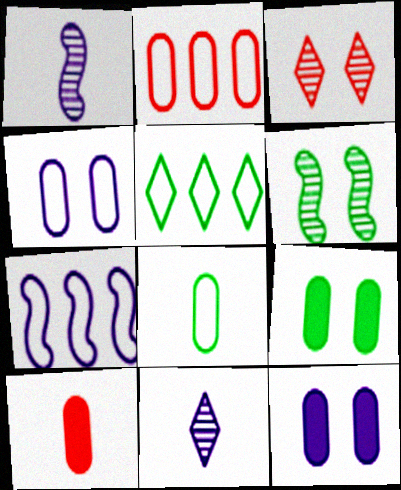[[2, 4, 8], 
[2, 5, 7], 
[7, 11, 12]]